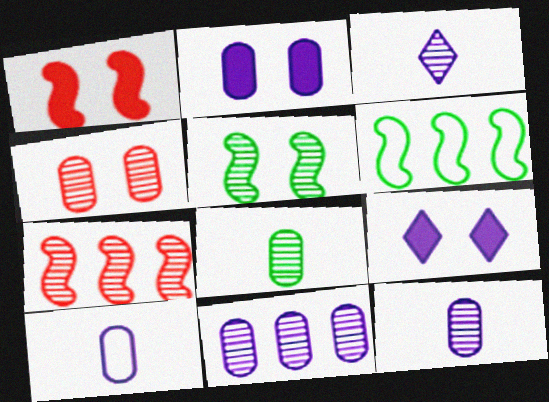[[2, 10, 11], 
[4, 8, 11]]